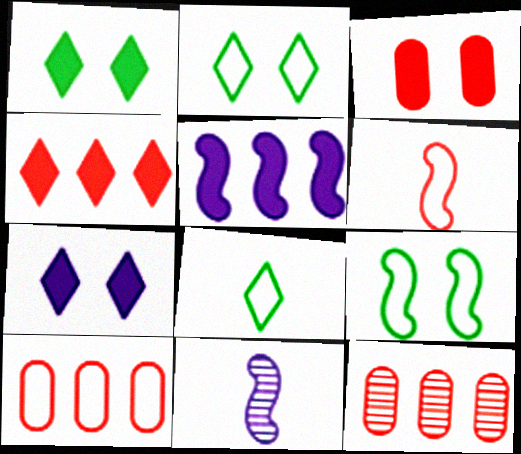[[1, 10, 11]]